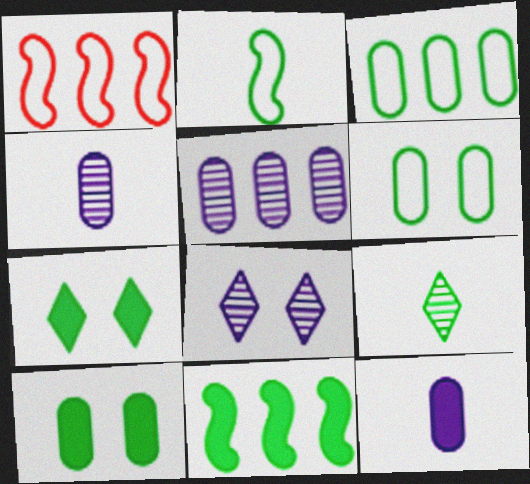[[1, 4, 7], 
[6, 9, 11]]